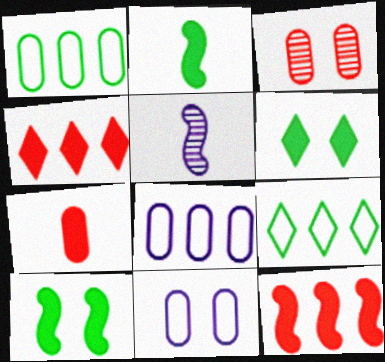[]